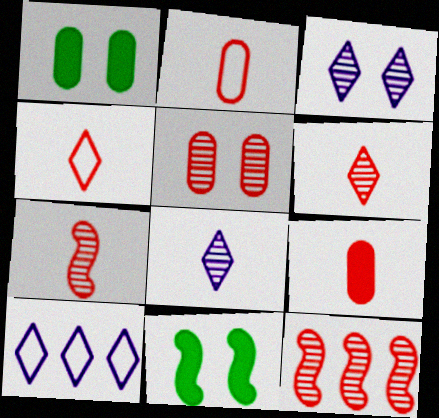[[1, 7, 10], 
[4, 7, 9], 
[5, 6, 12]]